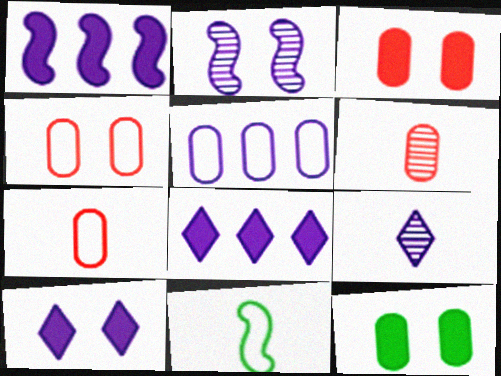[[5, 6, 12]]